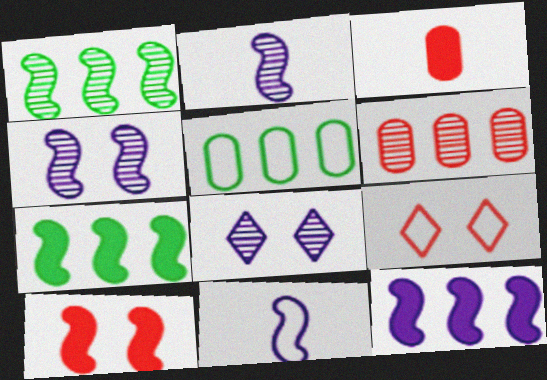[[1, 10, 11], 
[4, 11, 12], 
[5, 9, 11]]